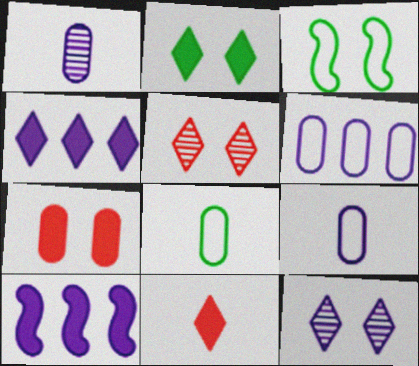[[2, 4, 11], 
[3, 7, 12], 
[5, 8, 10], 
[9, 10, 12]]